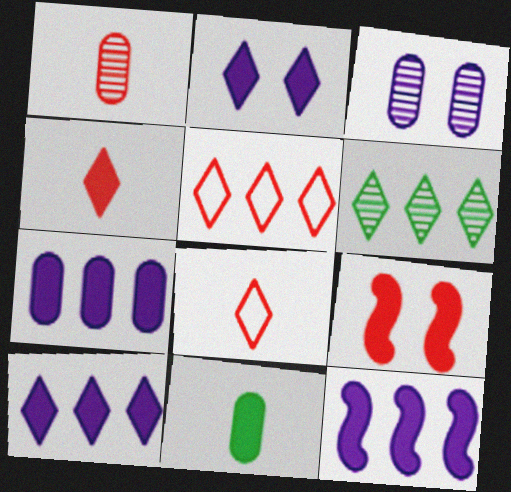[[1, 5, 9], 
[2, 6, 8], 
[5, 6, 10], 
[7, 10, 12], 
[9, 10, 11]]